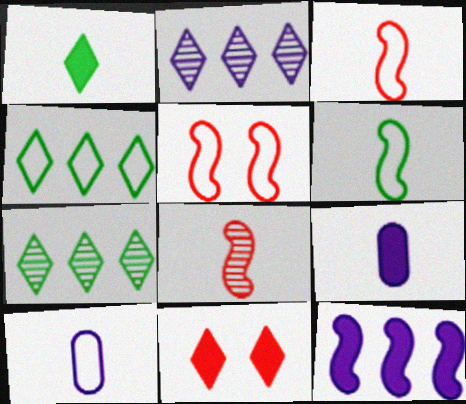[[1, 8, 10], 
[4, 5, 10], 
[5, 7, 9]]